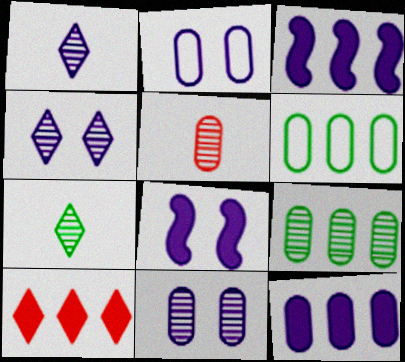[[1, 2, 3], 
[2, 4, 8], 
[5, 9, 11]]